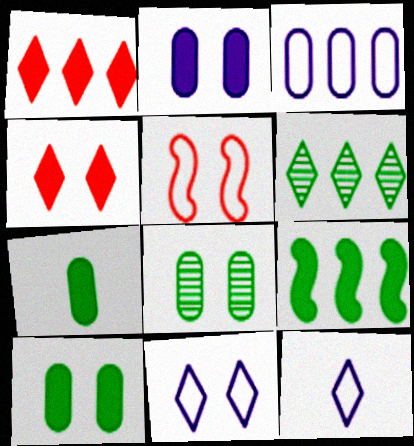[[4, 6, 12]]